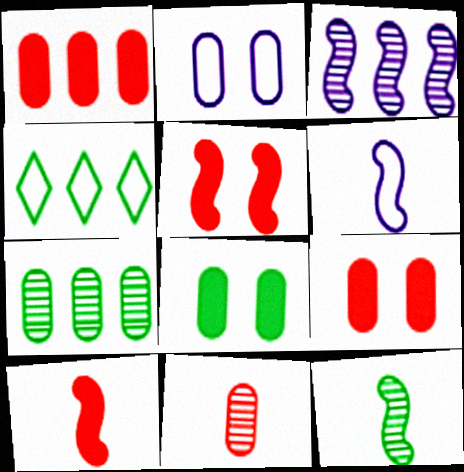[[1, 3, 4], 
[4, 8, 12], 
[6, 10, 12]]